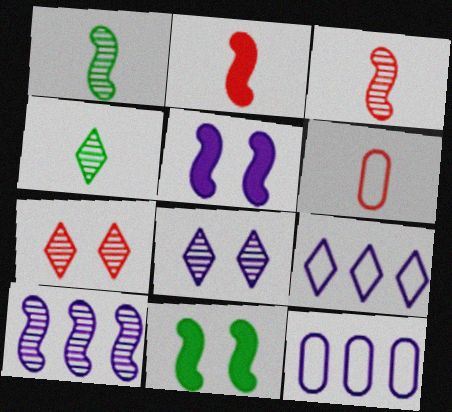[]